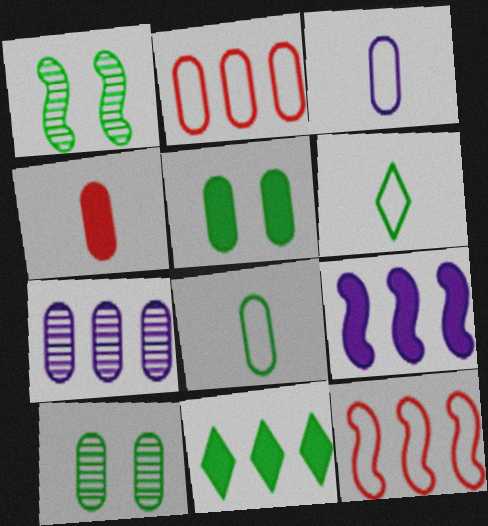[[1, 8, 11], 
[7, 11, 12]]